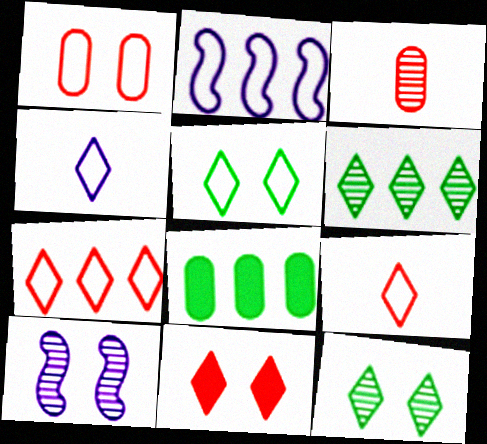[[3, 6, 10], 
[4, 5, 7], 
[4, 6, 11], 
[8, 9, 10]]